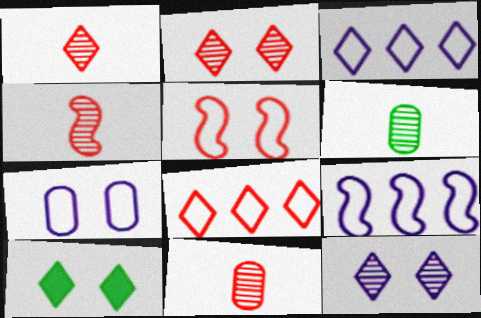[[1, 3, 10], 
[1, 4, 11], 
[9, 10, 11]]